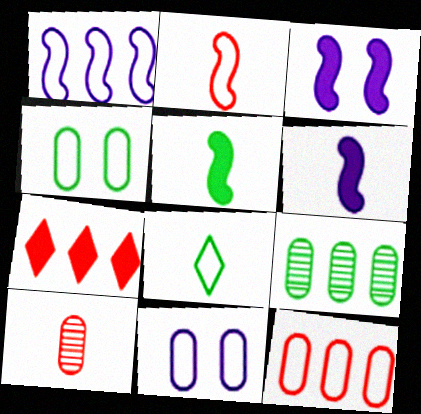[[1, 7, 9], 
[6, 8, 10]]